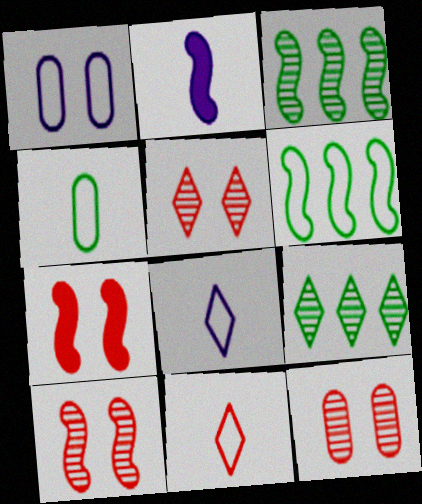[[1, 6, 11], 
[2, 6, 10], 
[5, 10, 12]]